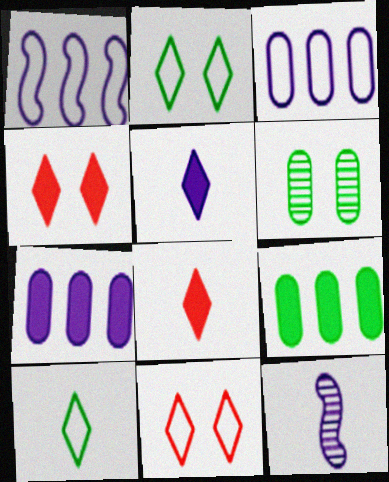[[1, 6, 8], 
[9, 11, 12]]